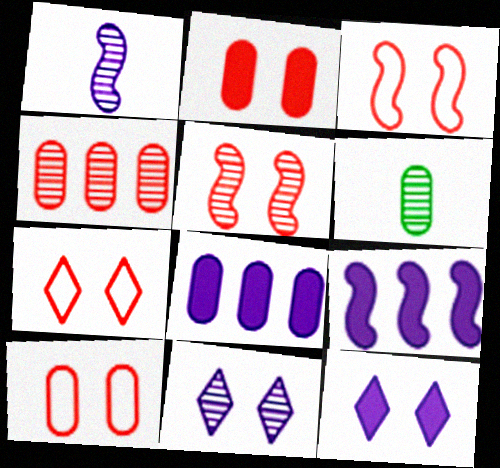[[2, 5, 7], 
[3, 7, 10], 
[6, 7, 9], 
[6, 8, 10]]